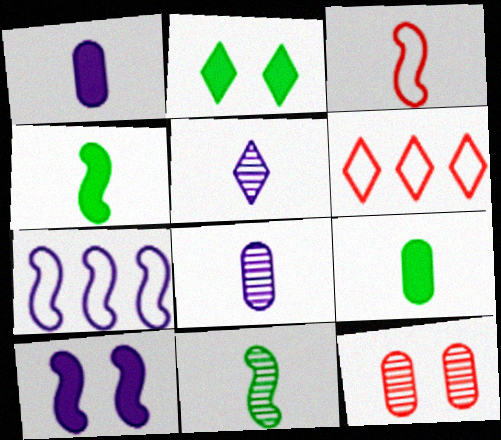[[2, 5, 6], 
[3, 5, 9]]